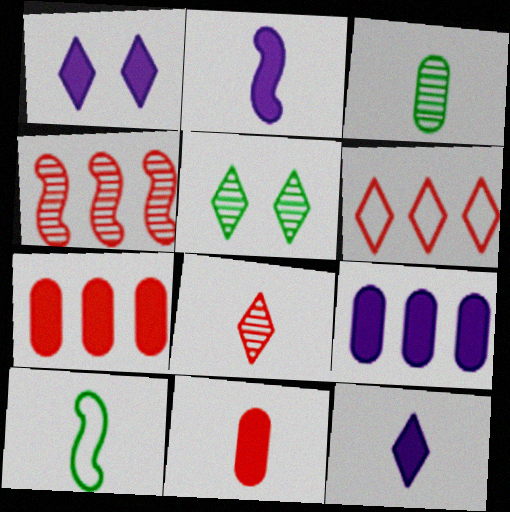[[1, 2, 9], 
[4, 6, 7], 
[5, 6, 12]]